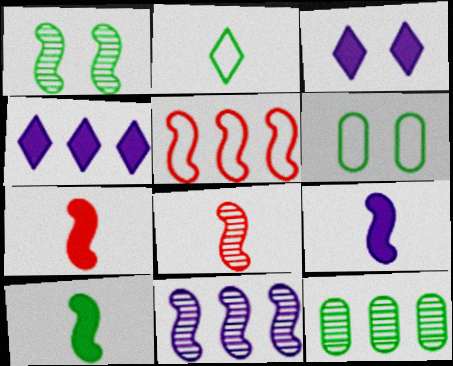[[1, 5, 9], 
[1, 8, 11], 
[4, 5, 12], 
[4, 6, 8], 
[7, 9, 10]]